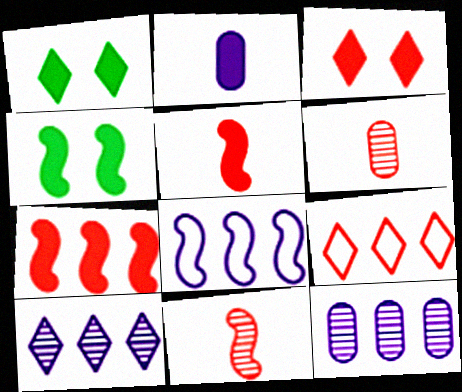[[1, 2, 7], 
[1, 6, 8], 
[4, 8, 11]]